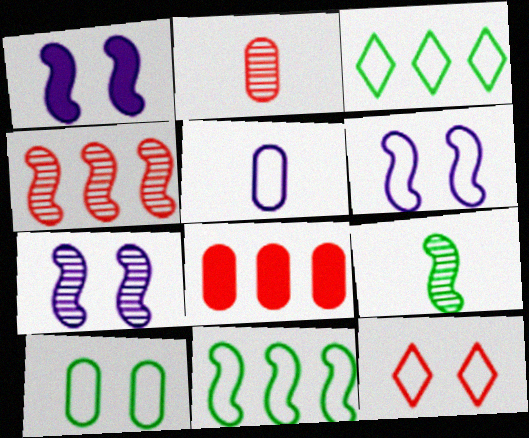[[1, 2, 3], 
[1, 6, 7], 
[4, 7, 9], 
[5, 11, 12], 
[6, 10, 12]]